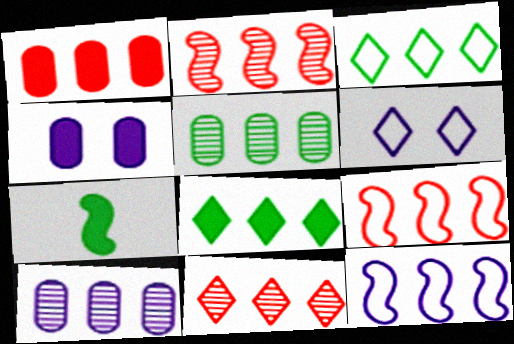[[1, 9, 11], 
[8, 9, 10]]